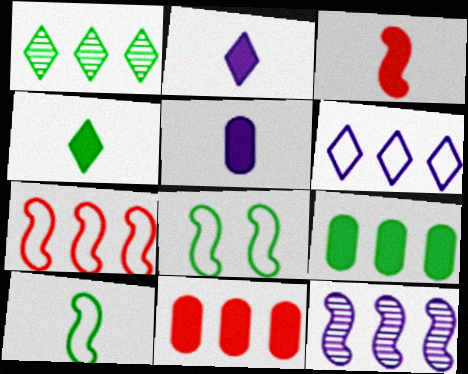[[3, 4, 5], 
[3, 8, 12]]